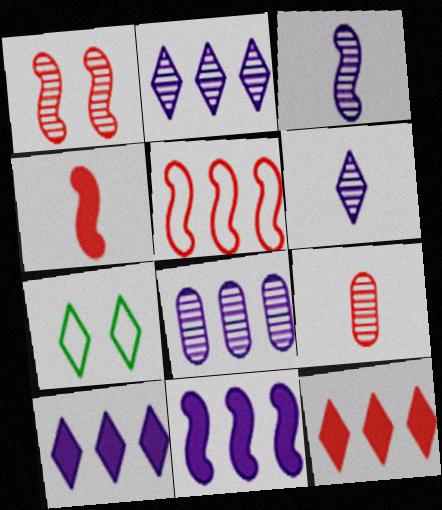[[1, 4, 5], 
[4, 7, 8], 
[6, 7, 12], 
[7, 9, 11]]